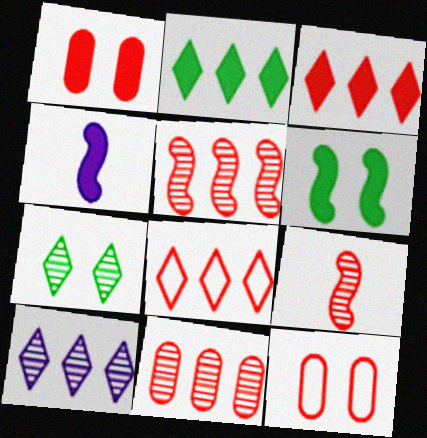[[1, 2, 4], 
[1, 8, 9], 
[2, 8, 10], 
[3, 9, 12]]